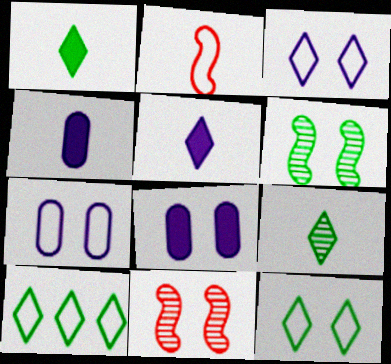[[2, 4, 9], 
[2, 7, 10], 
[4, 10, 11], 
[8, 11, 12]]